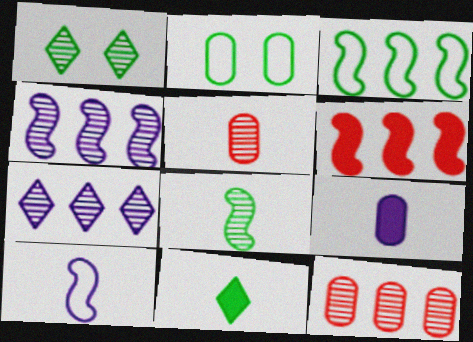[[1, 4, 5], 
[2, 9, 12], 
[3, 4, 6], 
[5, 10, 11]]